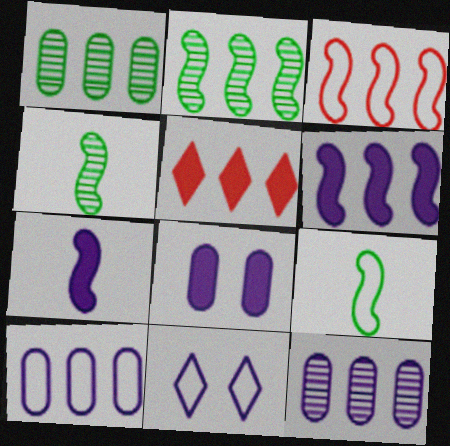[[2, 3, 6], 
[2, 5, 10], 
[7, 11, 12]]